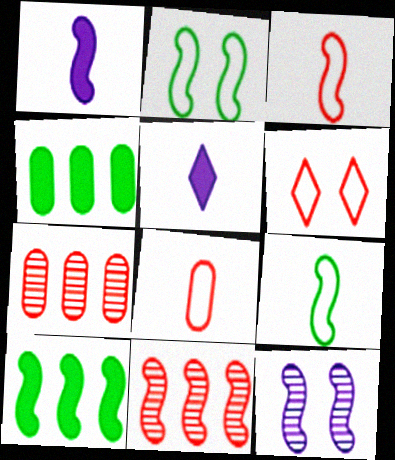[[1, 2, 11], 
[2, 5, 7], 
[3, 10, 12]]